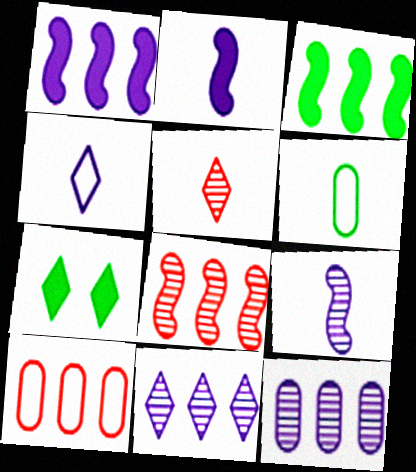[[2, 5, 6], 
[3, 10, 11], 
[7, 9, 10]]